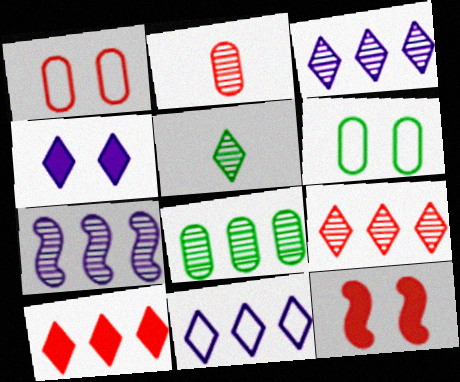[[7, 8, 9]]